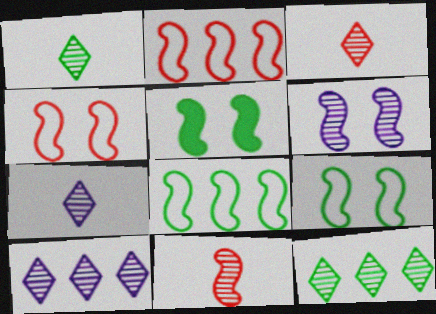[[1, 3, 7], 
[4, 5, 6]]